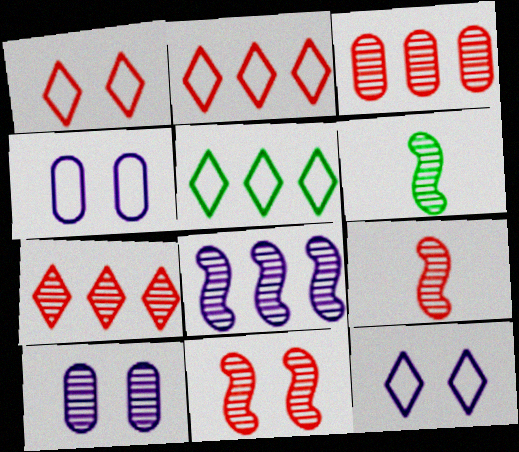[[6, 7, 10], 
[6, 8, 11]]